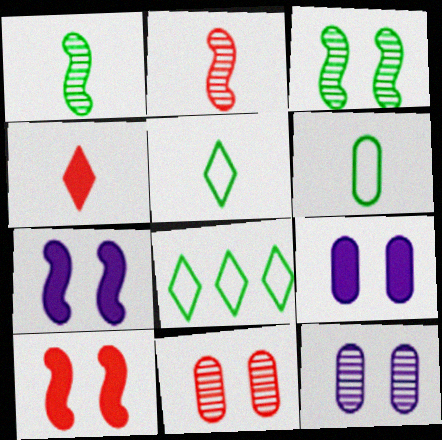[[2, 8, 9]]